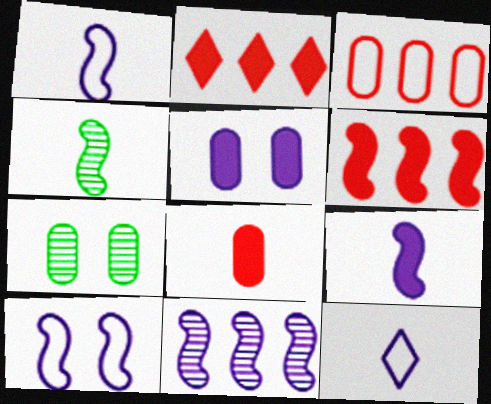[[1, 2, 7], 
[4, 6, 10], 
[4, 8, 12], 
[5, 11, 12], 
[6, 7, 12], 
[9, 10, 11]]